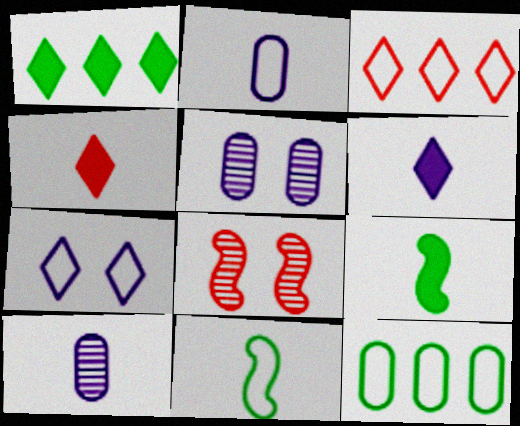[[1, 2, 8], 
[3, 5, 9], 
[4, 10, 11], 
[6, 8, 12]]